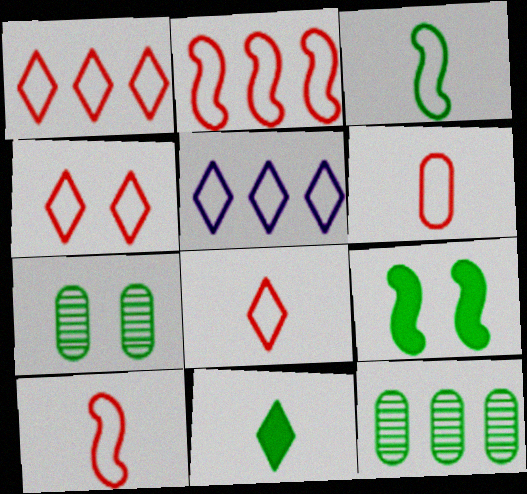[[1, 4, 8], 
[2, 4, 6], 
[6, 8, 10]]